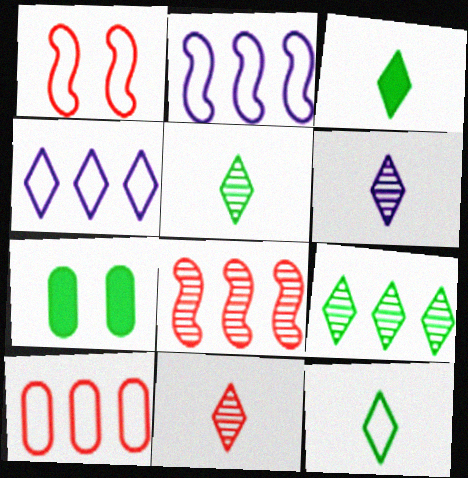[[2, 7, 11], 
[3, 5, 12], 
[5, 6, 11]]